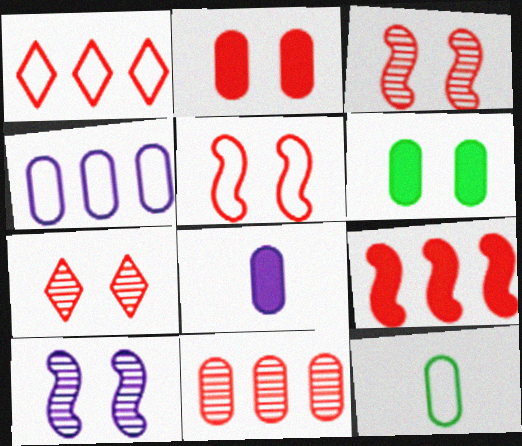[[1, 9, 11], 
[2, 5, 7]]